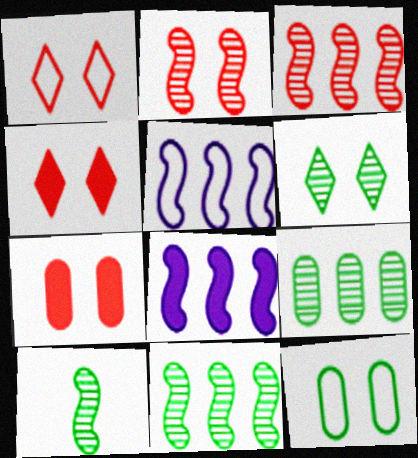[[1, 2, 7], 
[6, 9, 10]]